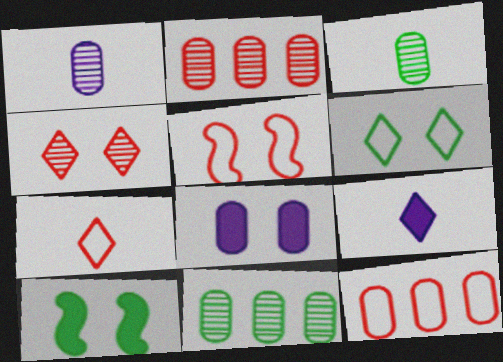[[3, 8, 12], 
[5, 7, 12], 
[5, 9, 11]]